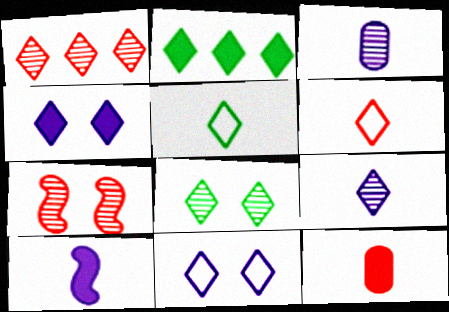[[1, 4, 5], 
[1, 8, 9], 
[2, 5, 8]]